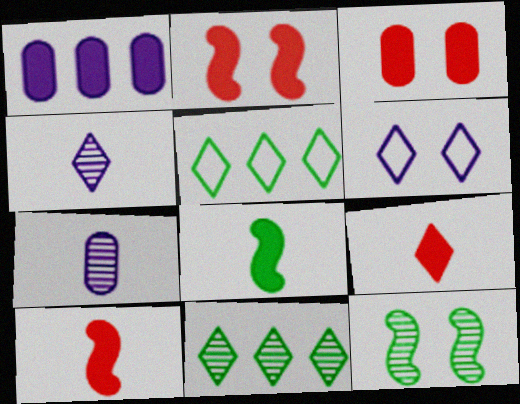[[2, 5, 7], 
[3, 6, 12], 
[6, 9, 11]]